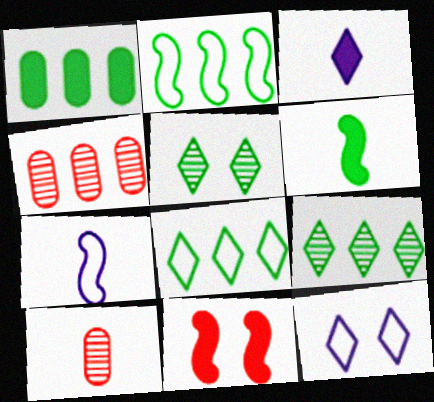[[1, 2, 9], 
[1, 3, 11], 
[4, 6, 12]]